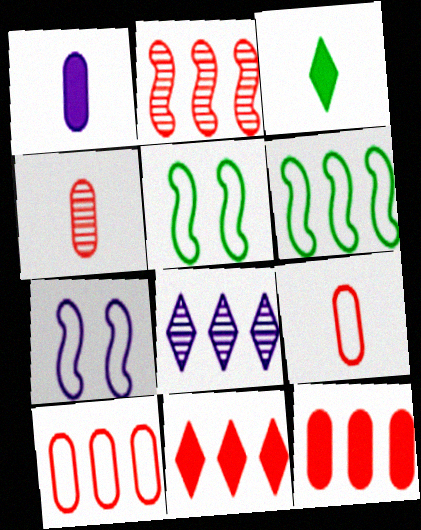[[1, 7, 8], 
[2, 10, 11], 
[6, 8, 12]]